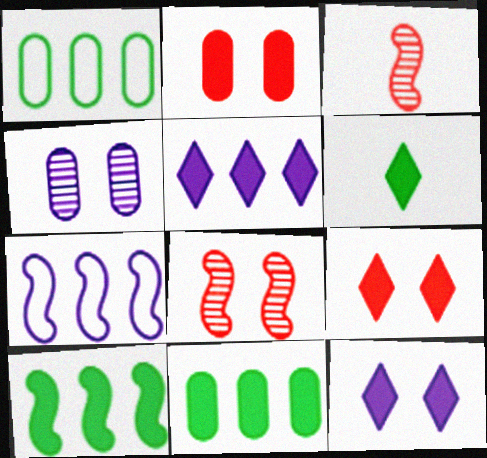[[1, 3, 12], 
[5, 6, 9]]